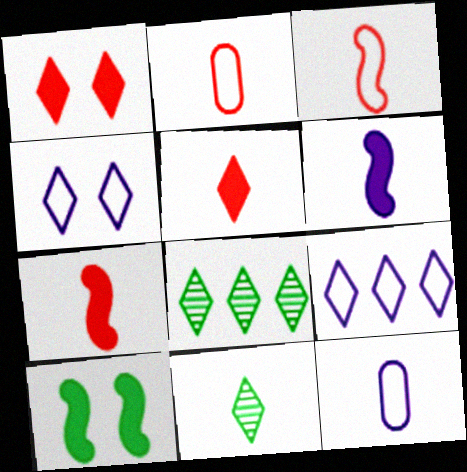[[1, 9, 11], 
[2, 6, 11], 
[4, 5, 8], 
[7, 11, 12]]